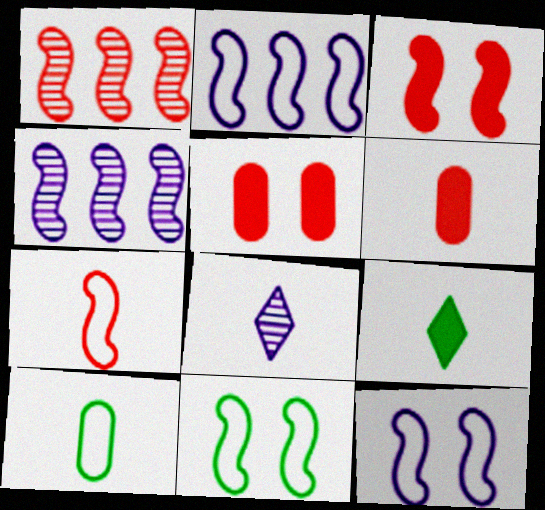[[1, 3, 7], 
[2, 7, 11]]